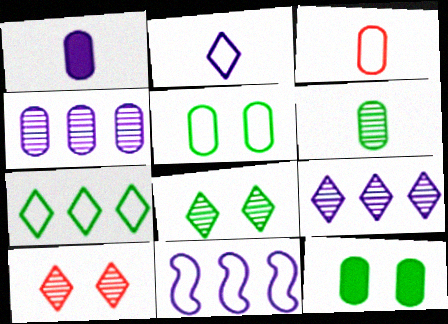[[1, 3, 6], 
[3, 4, 12]]